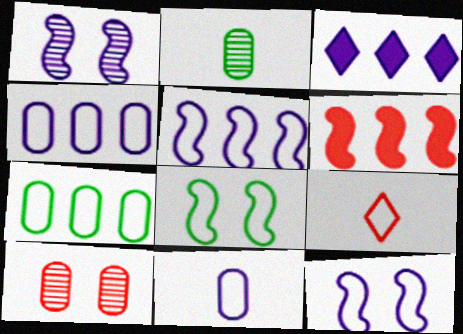[[1, 3, 11], 
[4, 8, 9], 
[6, 9, 10], 
[7, 9, 12]]